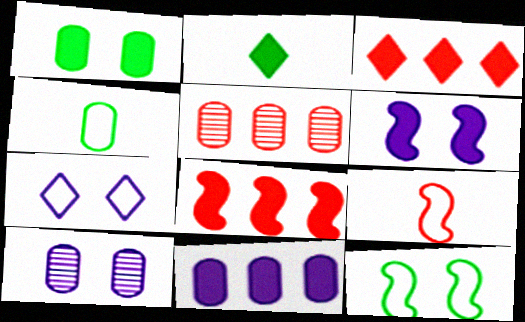[[6, 7, 10]]